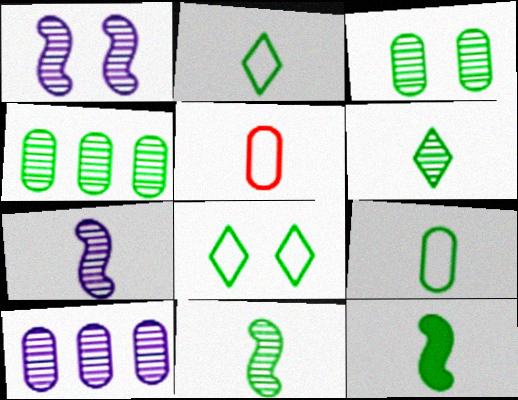[[4, 8, 12], 
[6, 9, 12]]